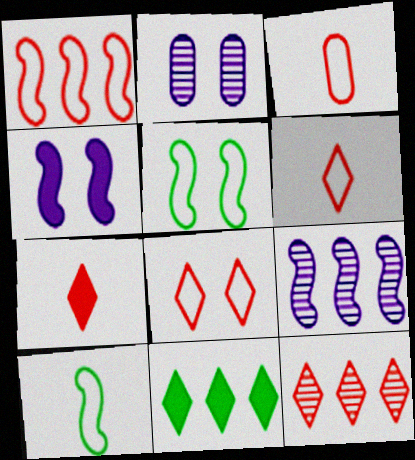[[1, 3, 8], 
[7, 8, 12]]